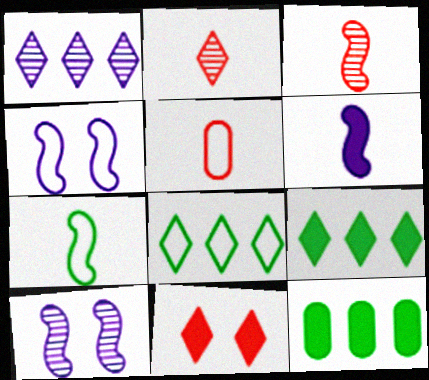[[2, 4, 12], 
[3, 6, 7], 
[4, 5, 8], 
[5, 9, 10], 
[6, 11, 12]]